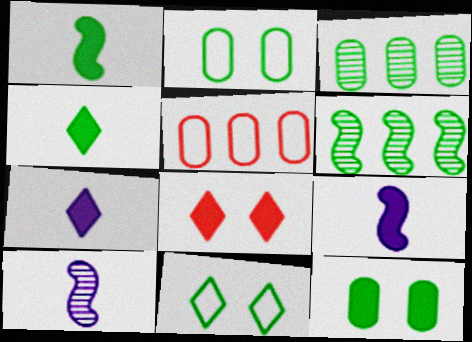[[1, 3, 11], 
[2, 4, 6]]